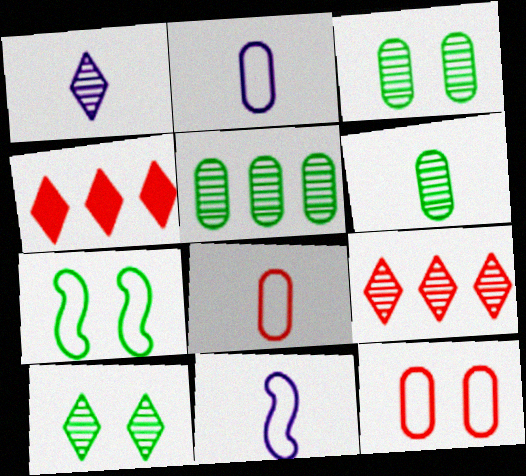[[1, 9, 10], 
[3, 4, 11], 
[3, 5, 6]]